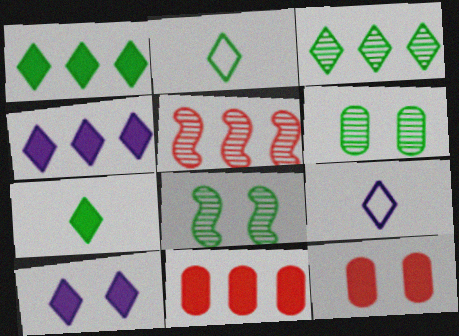[[8, 9, 11]]